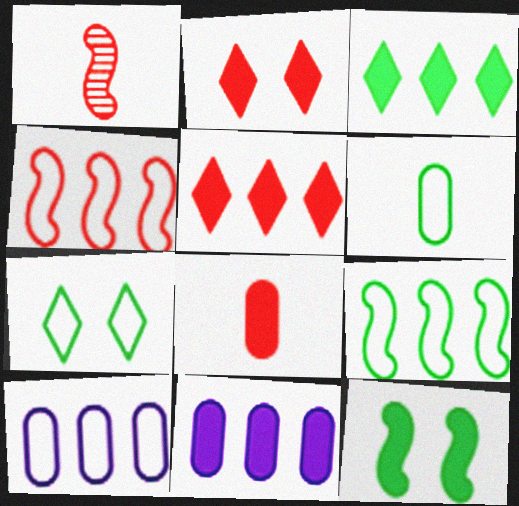[[1, 7, 11], 
[6, 7, 9]]